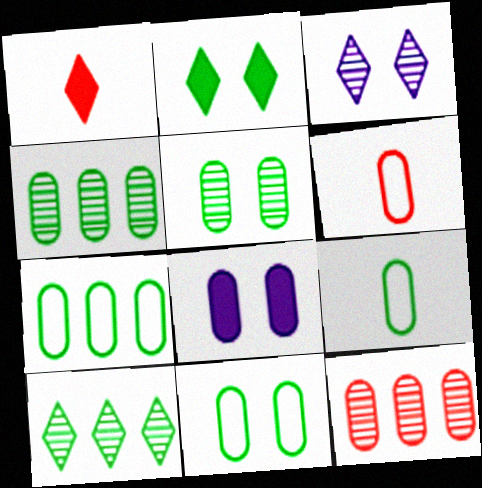[[4, 6, 8], 
[7, 9, 11], 
[8, 9, 12]]